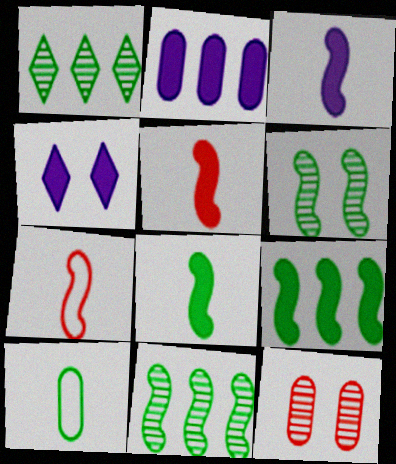[[2, 3, 4], 
[2, 10, 12], 
[3, 5, 8]]